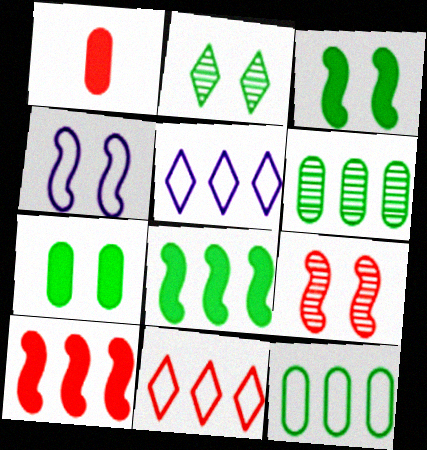[[1, 9, 11], 
[3, 4, 9], 
[5, 6, 10]]